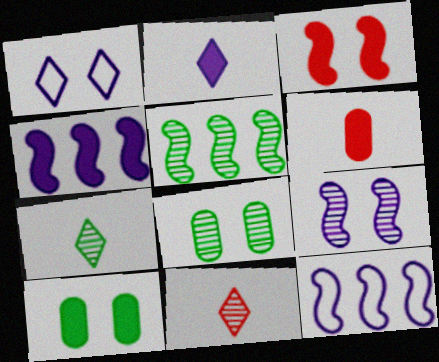[[1, 3, 8], 
[1, 5, 6], 
[5, 7, 8], 
[10, 11, 12]]